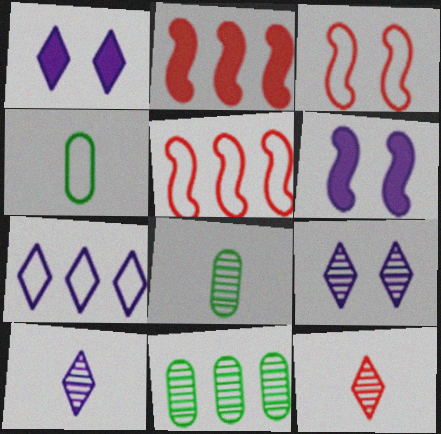[[1, 5, 8], 
[1, 7, 10], 
[2, 4, 9], 
[2, 7, 11], 
[3, 4, 7]]